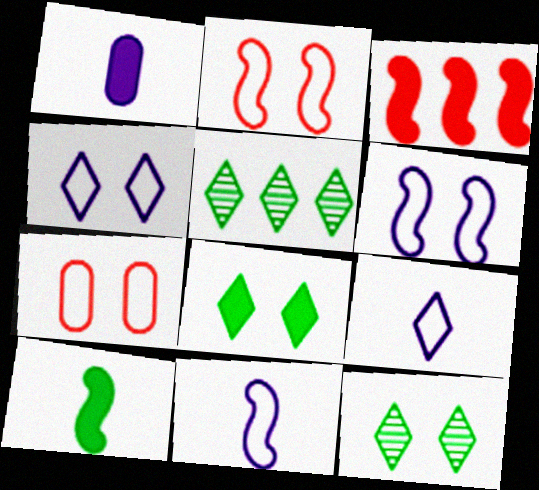[[1, 2, 5], 
[1, 3, 8]]